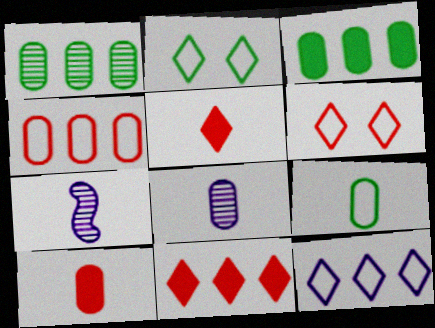[[3, 6, 7], 
[5, 7, 9], 
[8, 9, 10]]